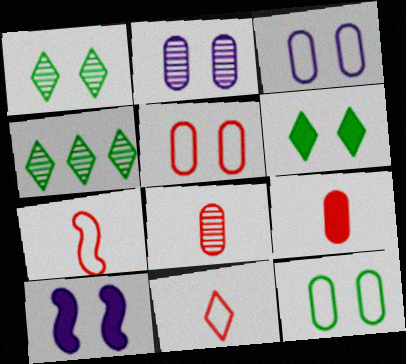[[1, 5, 10], 
[3, 5, 12]]